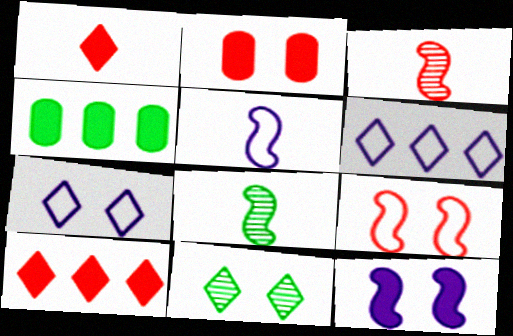[[1, 4, 12], 
[1, 6, 11], 
[2, 6, 8], 
[3, 4, 7]]